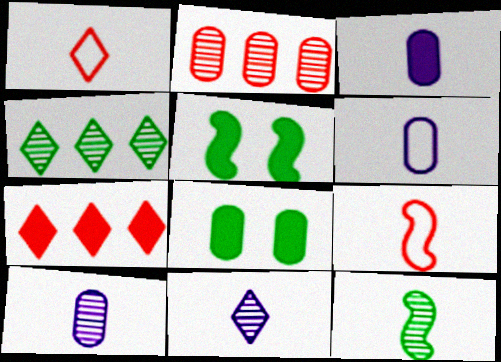[[1, 3, 12], 
[2, 6, 8], 
[3, 5, 7], 
[3, 6, 10]]